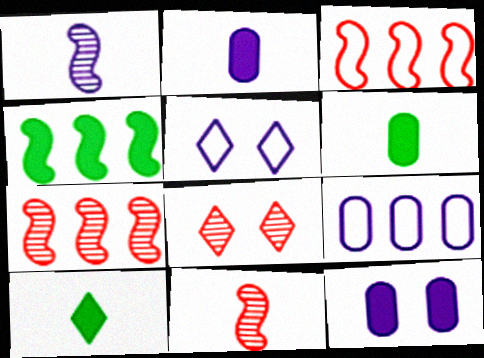[[5, 6, 7]]